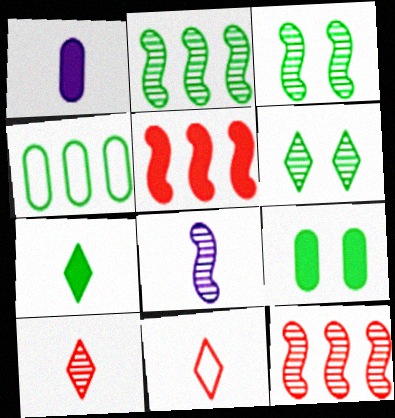[[3, 4, 7], 
[3, 8, 12]]